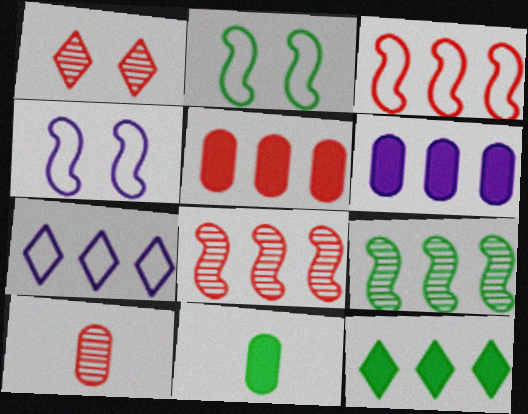[[1, 8, 10], 
[4, 10, 12], 
[5, 7, 9]]